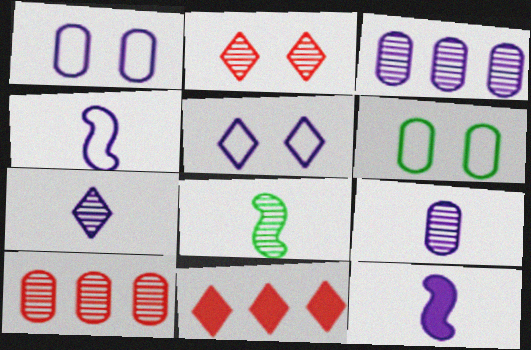[[1, 8, 11], 
[2, 3, 8], 
[3, 5, 12]]